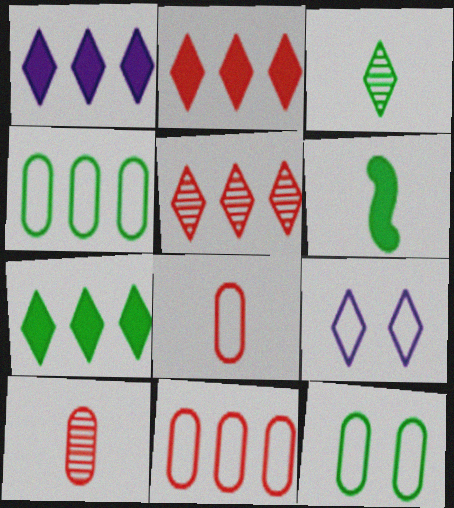[[1, 2, 7], 
[2, 3, 9]]